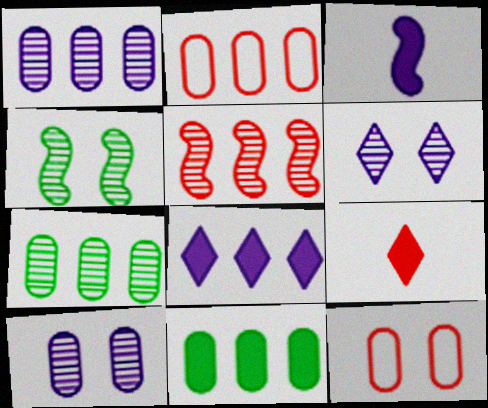[[1, 2, 11], 
[5, 9, 12]]